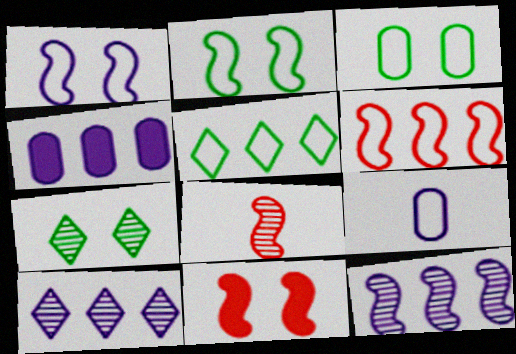[[6, 8, 11]]